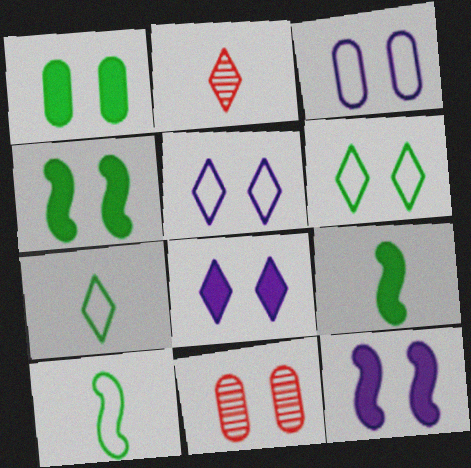[[1, 3, 11], 
[4, 5, 11], 
[6, 11, 12]]